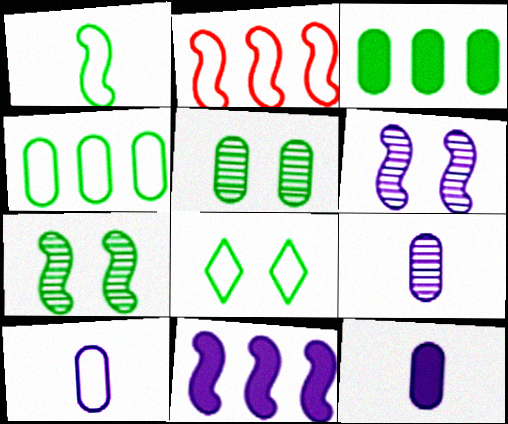[[1, 4, 8], 
[2, 8, 10], 
[9, 10, 12]]